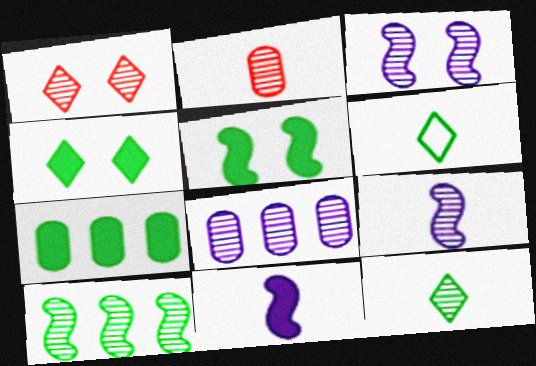[[2, 6, 11], 
[2, 9, 12]]